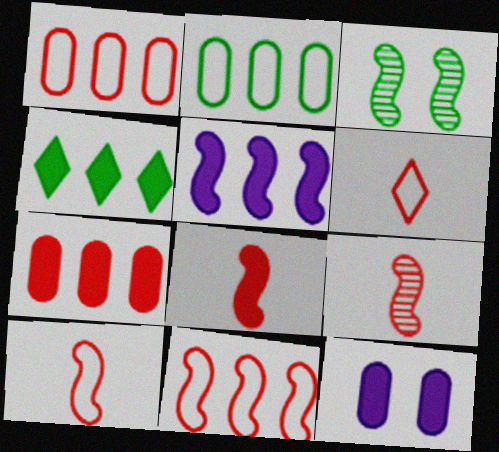[[3, 5, 10], 
[4, 5, 7], 
[4, 8, 12], 
[8, 9, 10]]